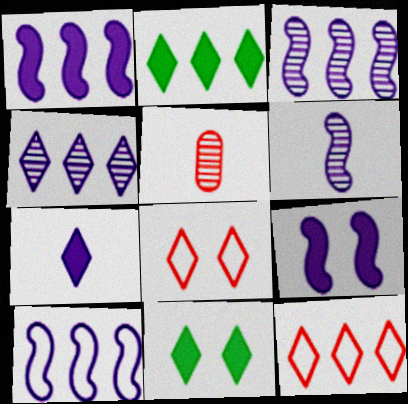[[1, 3, 10], 
[2, 4, 12], 
[5, 10, 11], 
[6, 9, 10]]